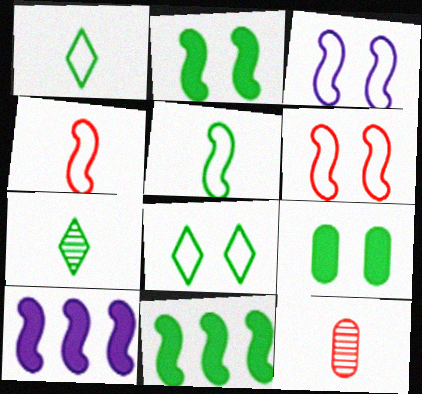[[8, 10, 12]]